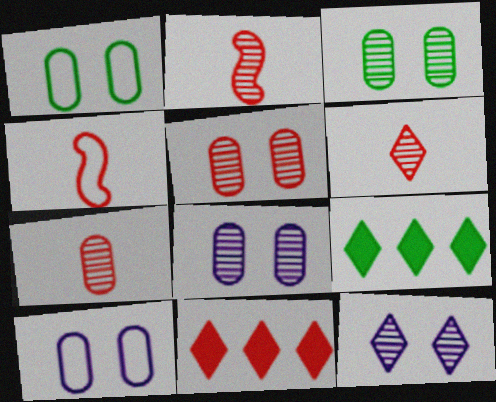[[2, 6, 7], 
[2, 9, 10], 
[3, 5, 8], 
[4, 5, 11], 
[4, 8, 9]]